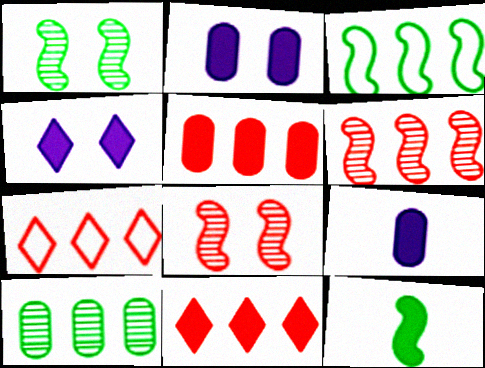[[1, 3, 12], 
[1, 7, 9], 
[2, 11, 12], 
[4, 5, 12], 
[5, 6, 7]]